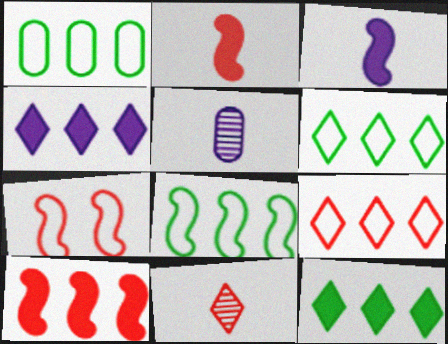[[1, 6, 8], 
[5, 7, 12]]